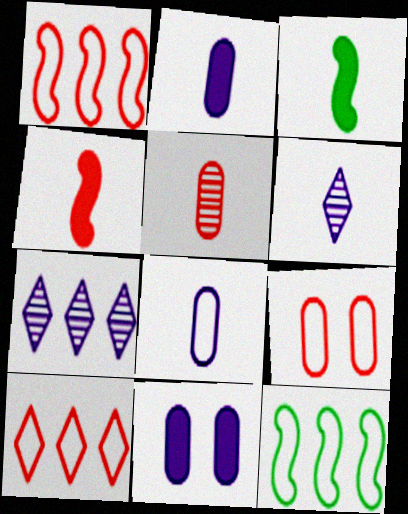[[3, 7, 9]]